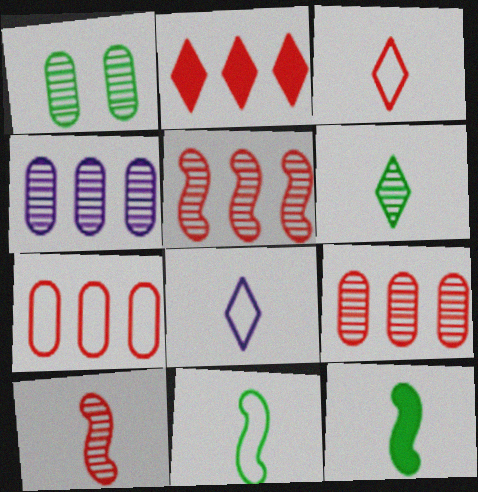[[2, 5, 7]]